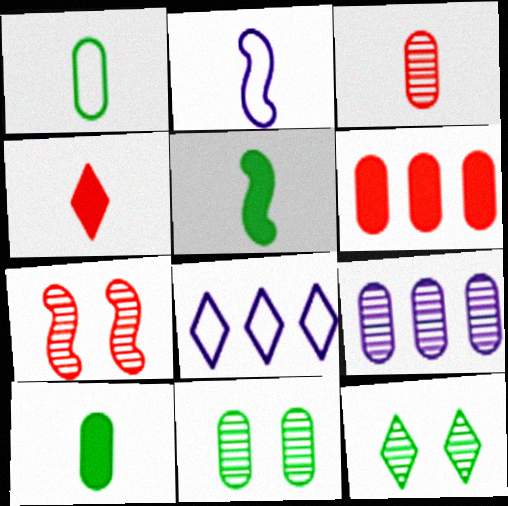[[2, 6, 12], 
[3, 9, 11], 
[4, 8, 12], 
[7, 8, 10]]